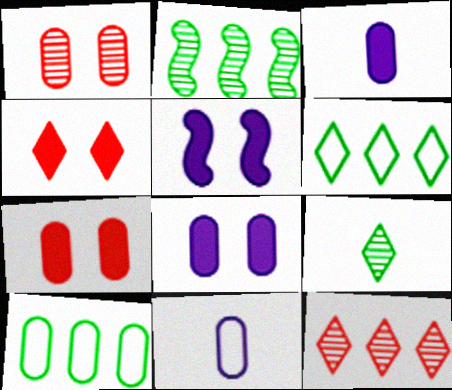[[1, 3, 10], 
[2, 4, 11]]